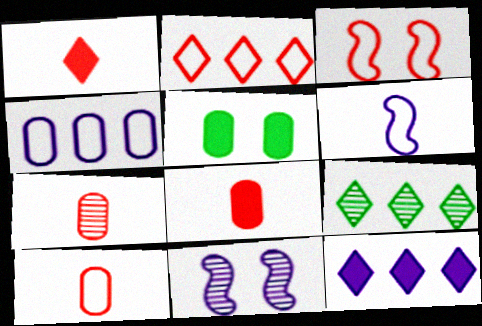[[2, 3, 10], 
[2, 9, 12], 
[4, 5, 7], 
[7, 8, 10], 
[7, 9, 11]]